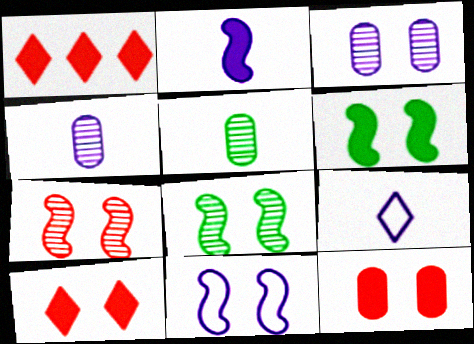[[1, 5, 11], 
[2, 4, 9], 
[6, 7, 11]]